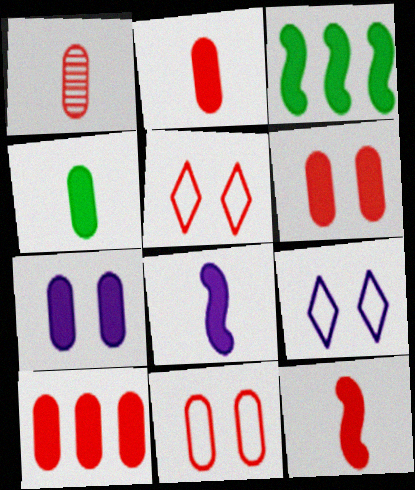[[1, 3, 9], 
[1, 10, 11], 
[2, 6, 10], 
[4, 7, 10]]